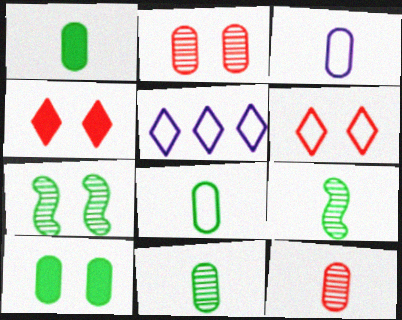[[1, 3, 12], 
[1, 8, 11]]